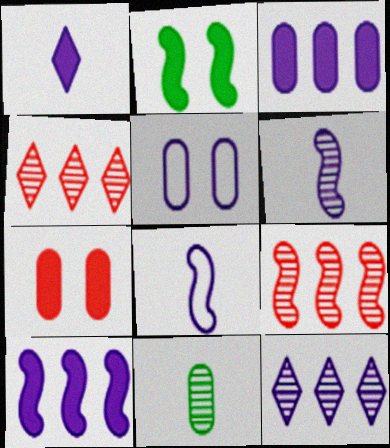[[2, 8, 9]]